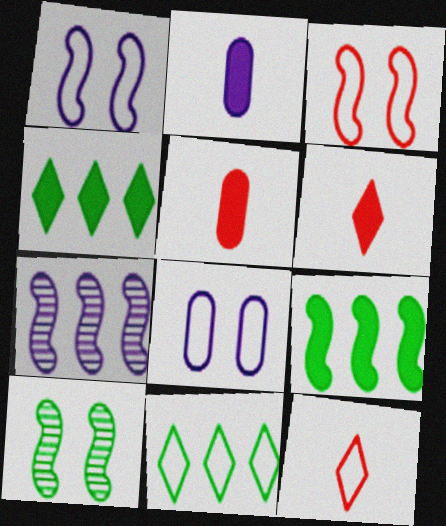[]